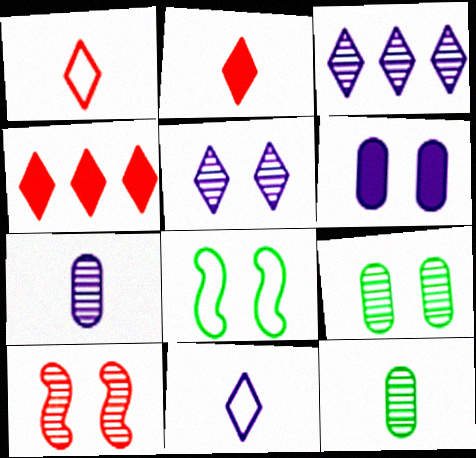[[3, 10, 12], 
[4, 7, 8], 
[5, 9, 10]]